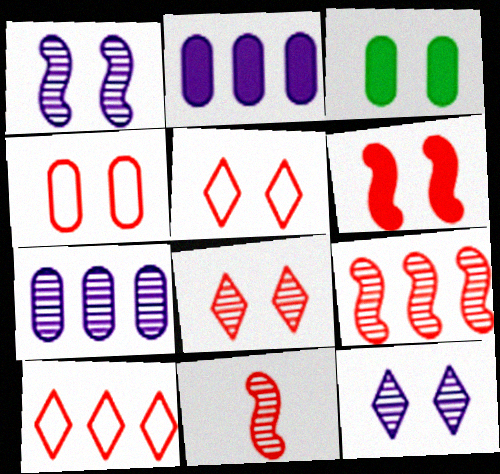[[1, 3, 5], 
[4, 6, 8]]